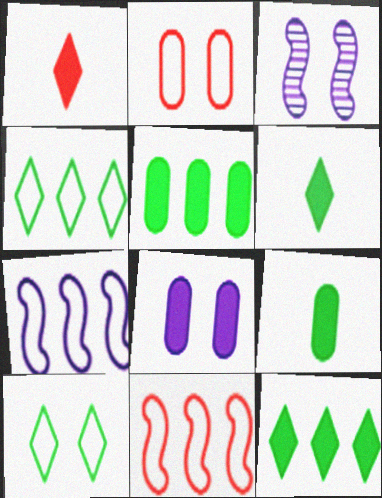[]